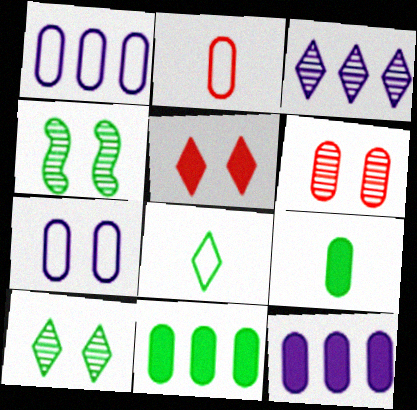[[1, 6, 9], 
[3, 5, 8], 
[4, 5, 7], 
[4, 8, 11]]